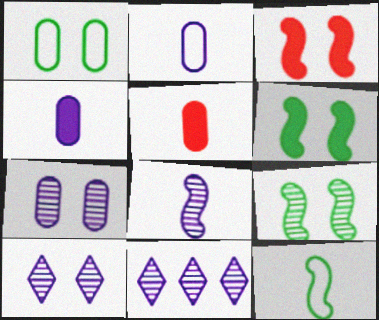[[1, 3, 10], 
[7, 8, 11]]